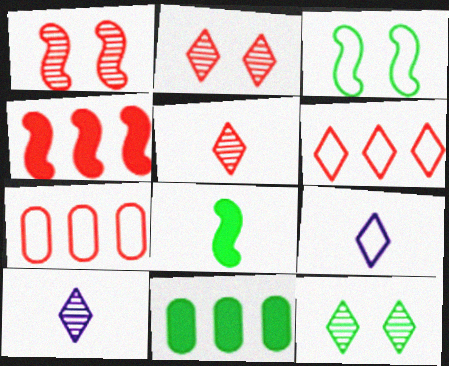[[1, 9, 11], 
[3, 7, 9]]